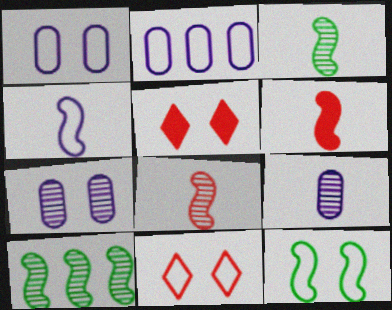[[1, 11, 12], 
[2, 3, 5], 
[3, 4, 6], 
[5, 7, 12]]